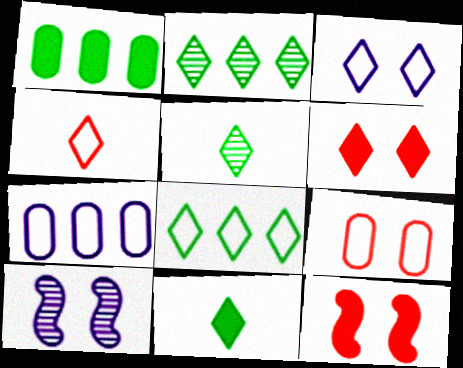[[1, 4, 10], 
[3, 4, 8], 
[5, 7, 12]]